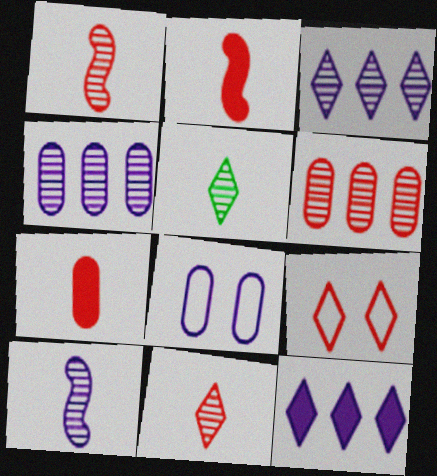[[2, 6, 9], 
[5, 9, 12], 
[8, 10, 12]]